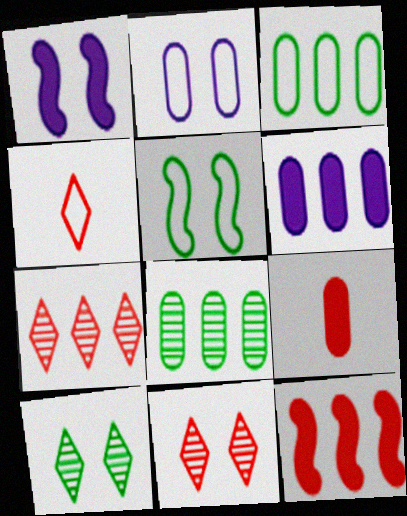[[1, 4, 8], 
[2, 8, 9]]